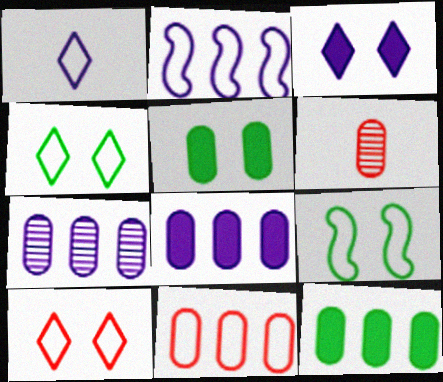[[1, 9, 11], 
[7, 11, 12]]